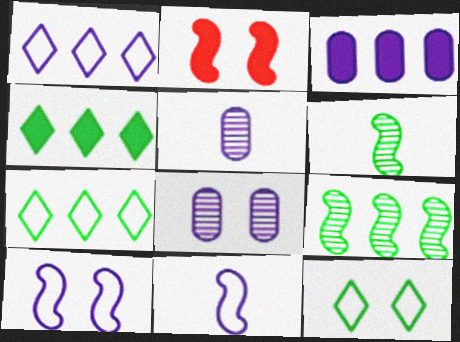[[2, 5, 7], 
[2, 8, 12], 
[2, 9, 11]]